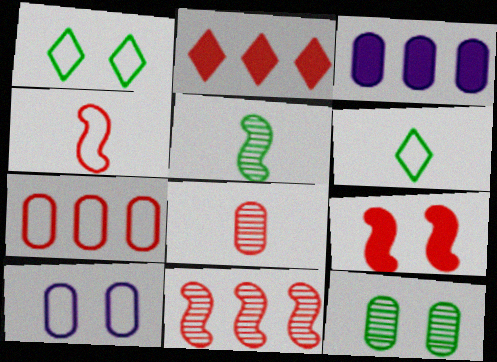[[2, 5, 10], 
[2, 7, 11], 
[4, 9, 11]]